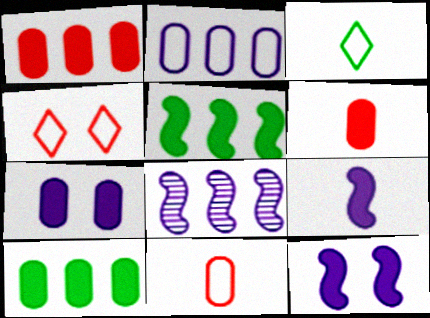[[6, 7, 10]]